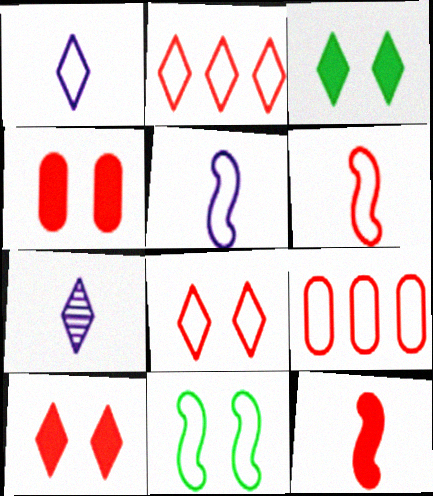[[1, 9, 11], 
[2, 3, 7], 
[6, 8, 9]]